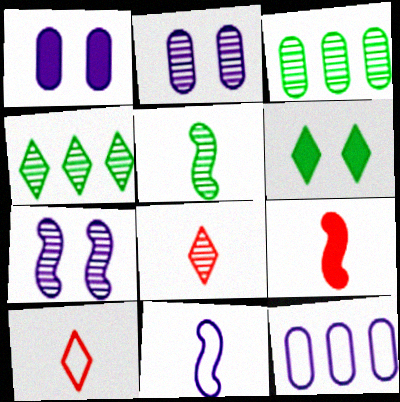[[3, 7, 8], 
[5, 9, 11]]